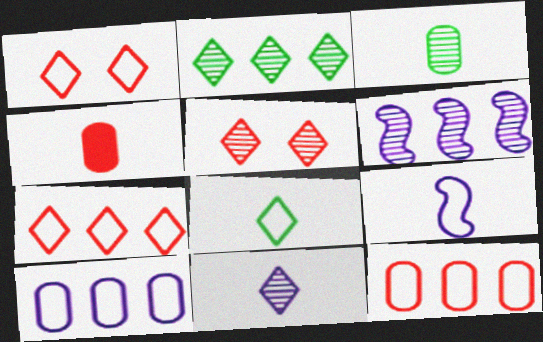[[2, 5, 11], 
[3, 5, 6]]